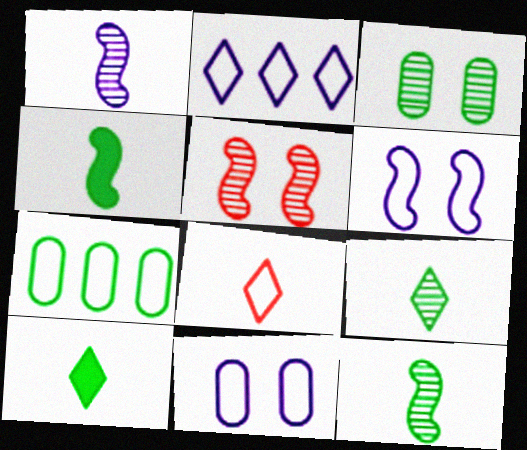[[6, 7, 8]]